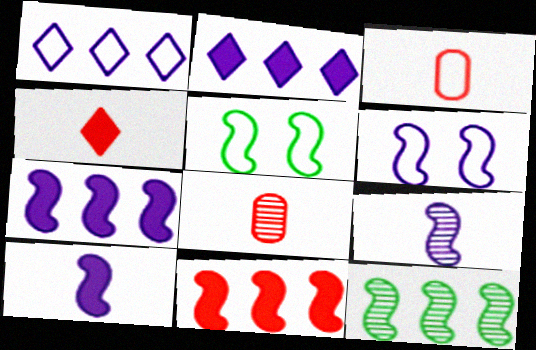[[1, 3, 5], 
[2, 5, 8], 
[5, 9, 11], 
[6, 7, 9]]